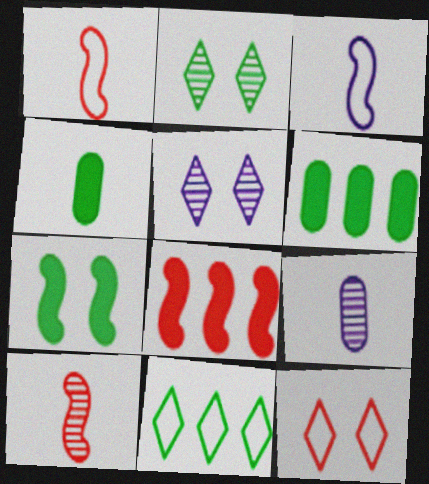[[1, 5, 6]]